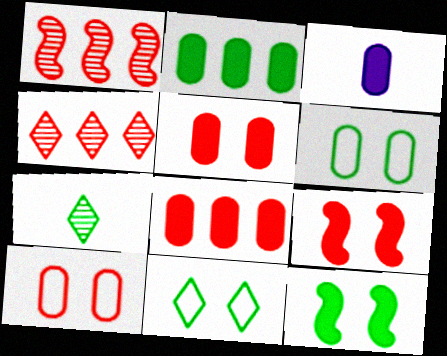[[1, 3, 11], 
[2, 3, 5]]